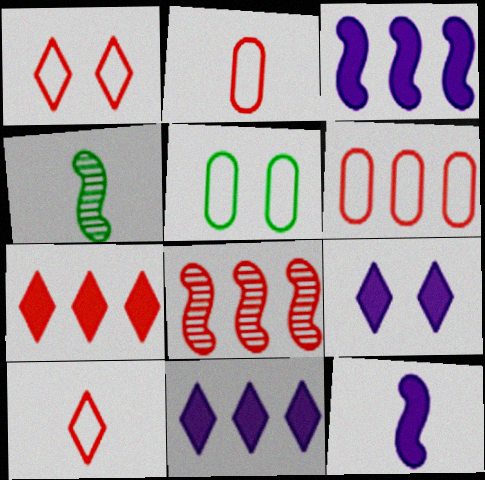[[4, 6, 9], 
[6, 7, 8]]